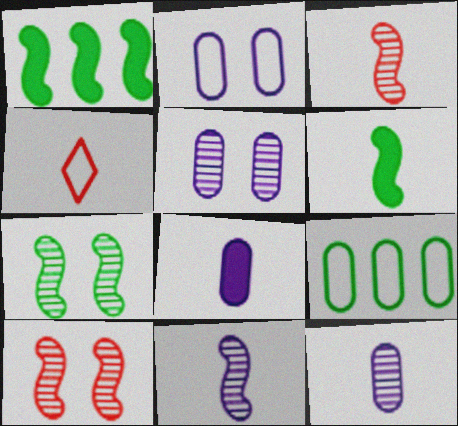[[1, 4, 5], 
[4, 6, 12]]